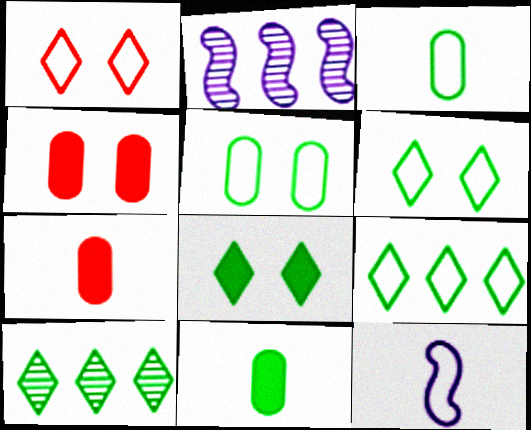[[1, 2, 11], 
[2, 6, 7], 
[4, 10, 12]]